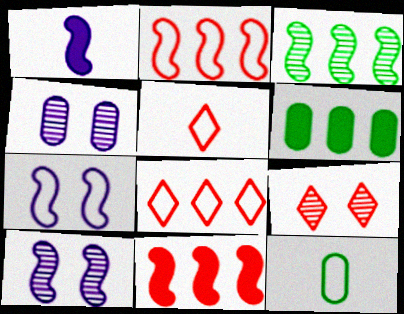[[5, 6, 10], 
[7, 8, 12]]